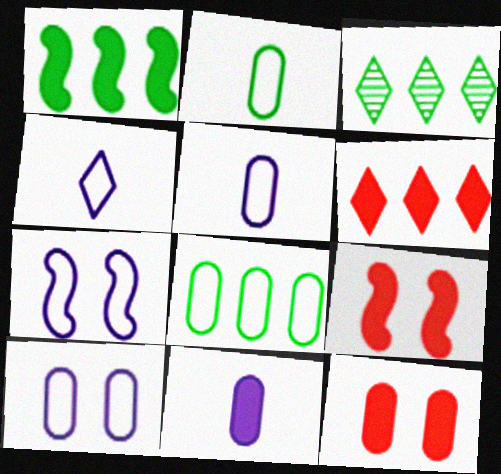[[1, 3, 8], 
[3, 5, 9]]